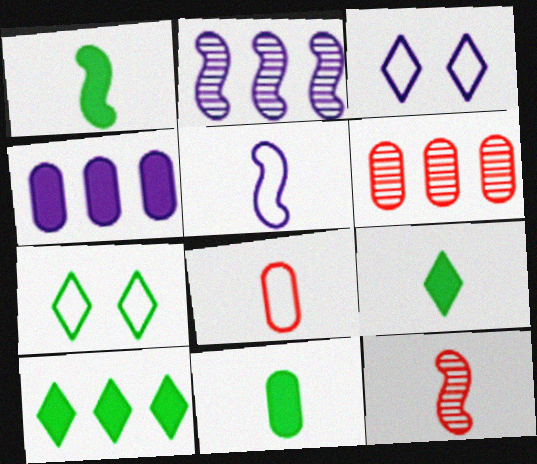[[1, 3, 6], 
[1, 5, 12], 
[1, 9, 11], 
[4, 7, 12]]